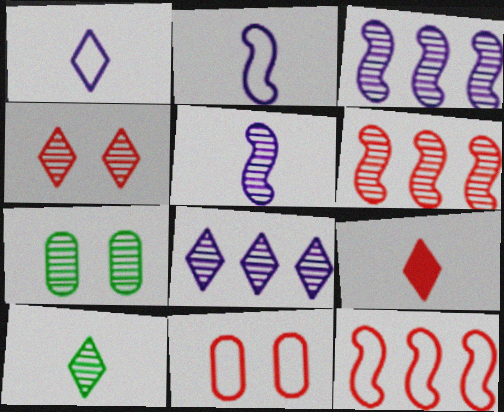[[1, 9, 10], 
[4, 8, 10], 
[6, 9, 11]]